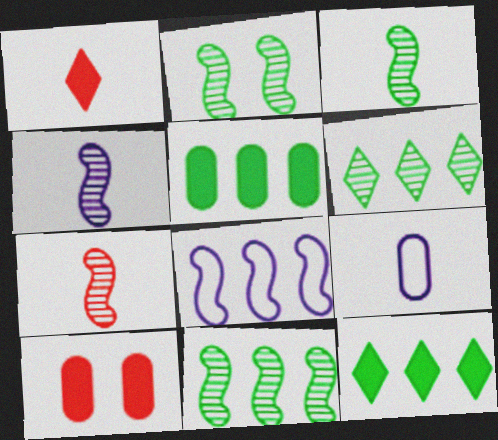[[1, 3, 9], 
[2, 3, 11], 
[3, 4, 7]]